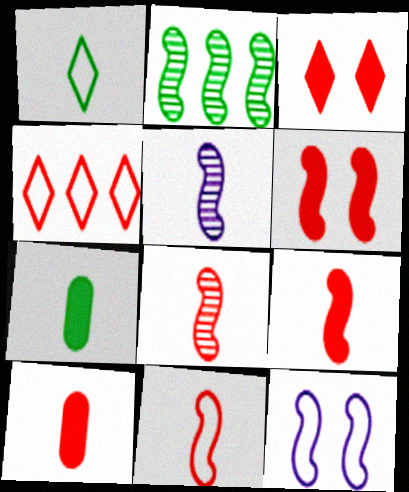[[1, 5, 10], 
[2, 9, 12], 
[8, 9, 11]]